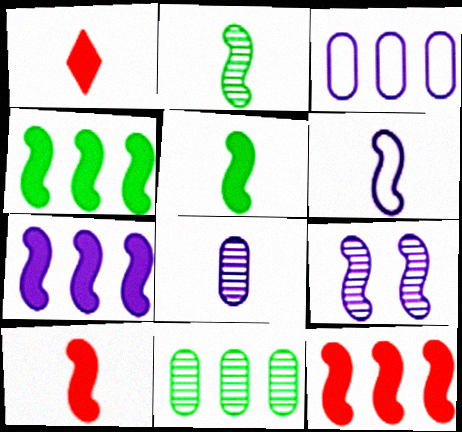[[2, 6, 10], 
[4, 7, 12], 
[6, 7, 9]]